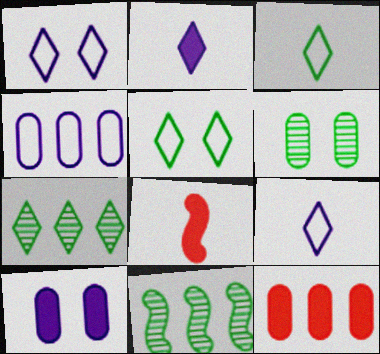[]